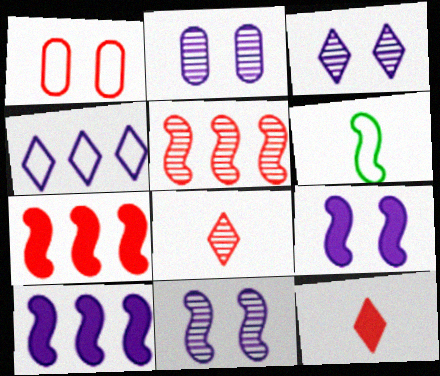[[1, 4, 6], 
[1, 5, 12], 
[1, 7, 8], 
[2, 3, 11], 
[5, 6, 9], 
[6, 7, 11]]